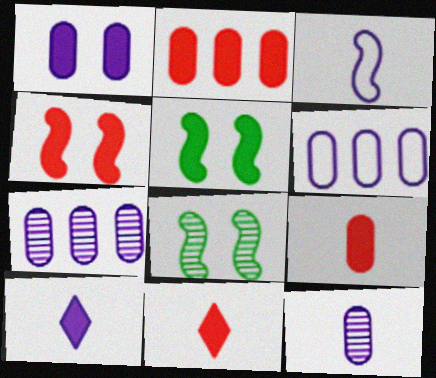[[1, 6, 12], 
[2, 4, 11], 
[2, 5, 10], 
[3, 10, 12], 
[6, 8, 11]]